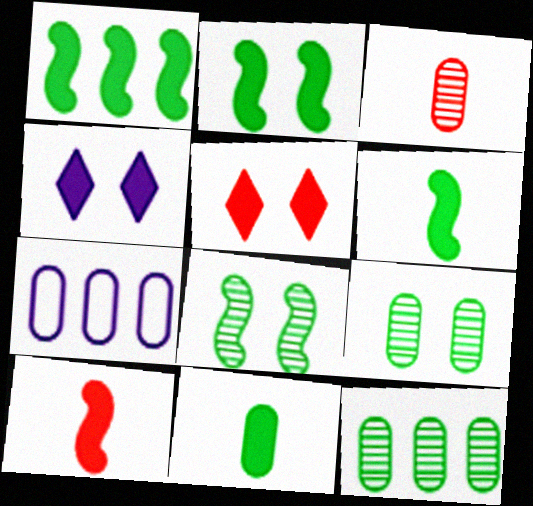[[1, 2, 6]]